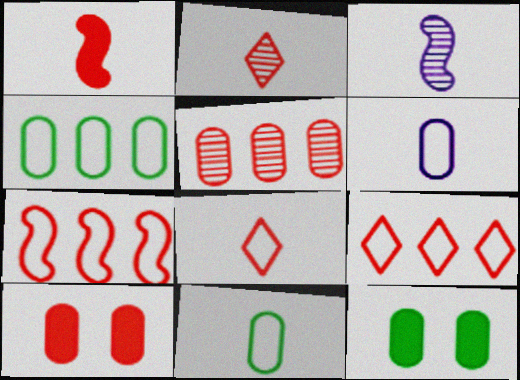[[2, 7, 10], 
[3, 9, 12], 
[5, 6, 12]]